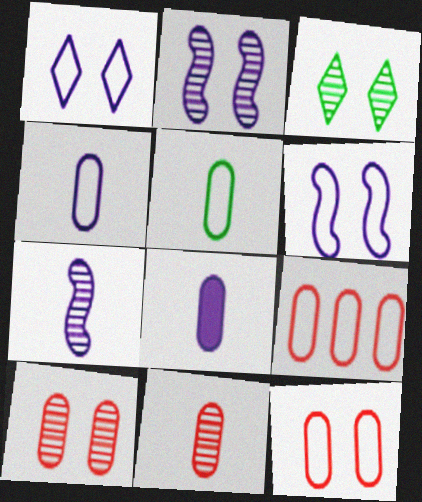[[2, 3, 10], 
[5, 8, 11]]